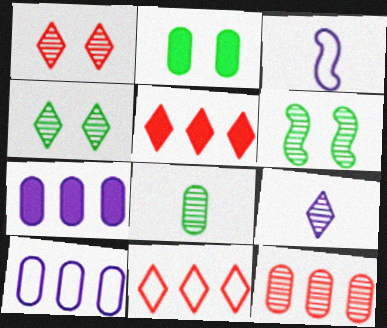[[6, 9, 12]]